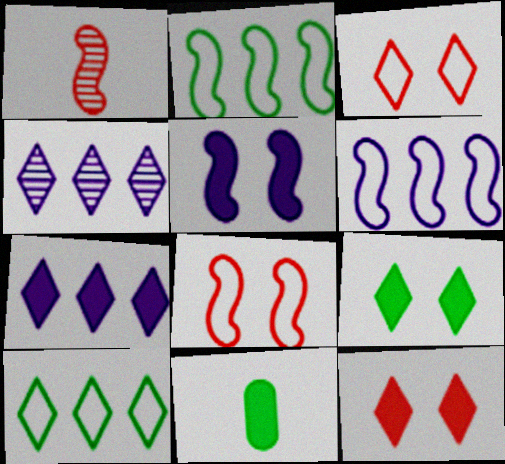[[1, 2, 5], 
[4, 8, 11]]